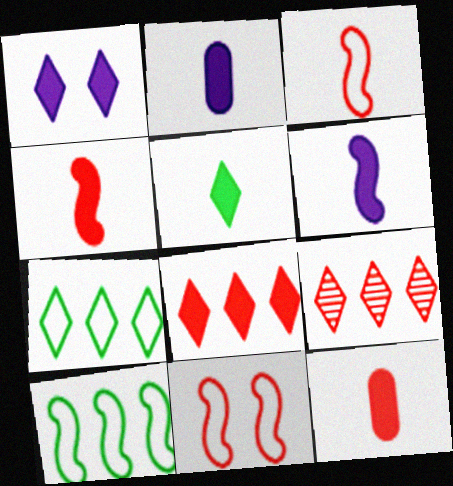[[1, 5, 8], 
[2, 4, 5], 
[5, 6, 12], 
[9, 11, 12]]